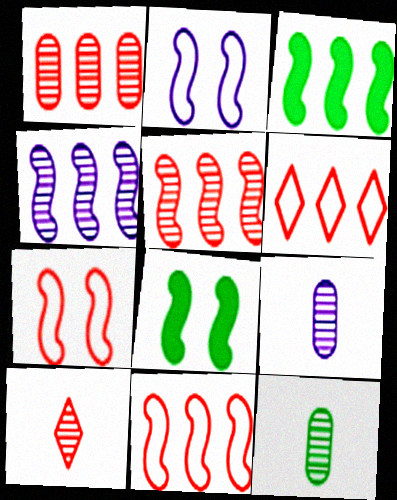[[3, 4, 11], 
[6, 8, 9]]